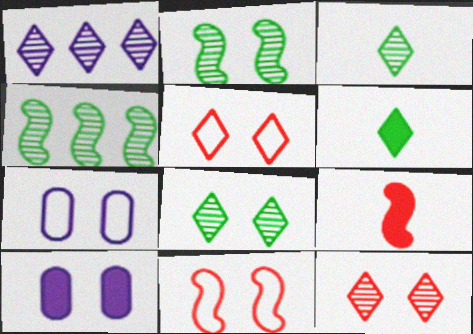[[1, 3, 12], 
[1, 5, 6], 
[2, 5, 10], 
[8, 10, 11]]